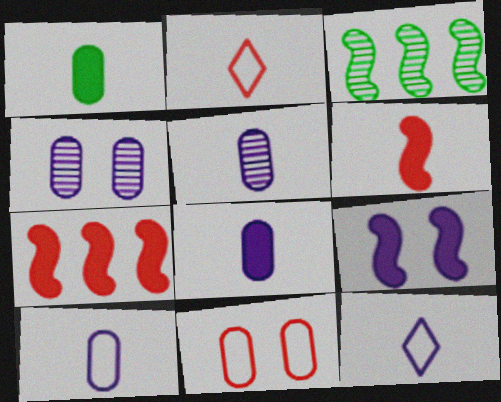[[5, 8, 10]]